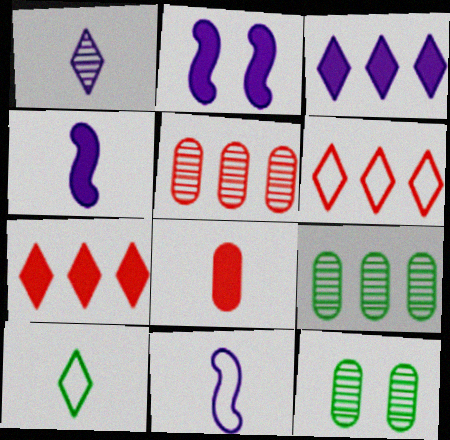[[2, 5, 10], 
[4, 6, 12], 
[7, 11, 12]]